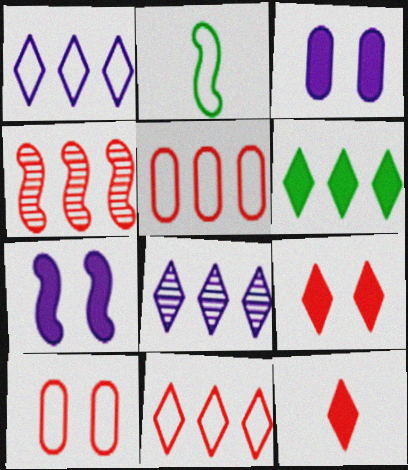[[1, 2, 10], 
[2, 4, 7], 
[4, 10, 12], 
[6, 8, 11]]